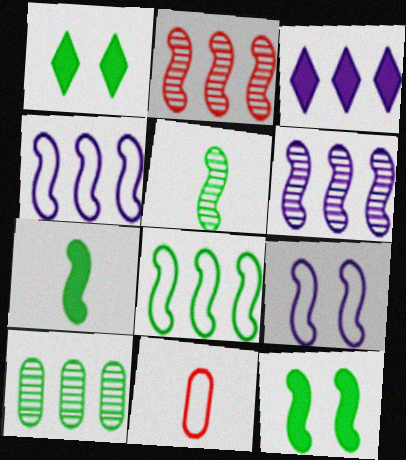[[1, 6, 11], 
[2, 7, 9], 
[5, 8, 12]]